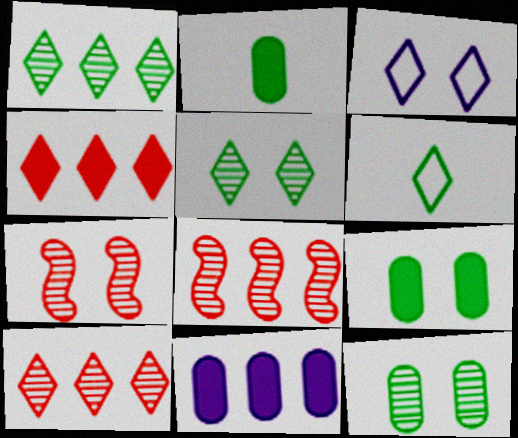[[2, 3, 8], 
[3, 7, 9], 
[6, 7, 11]]